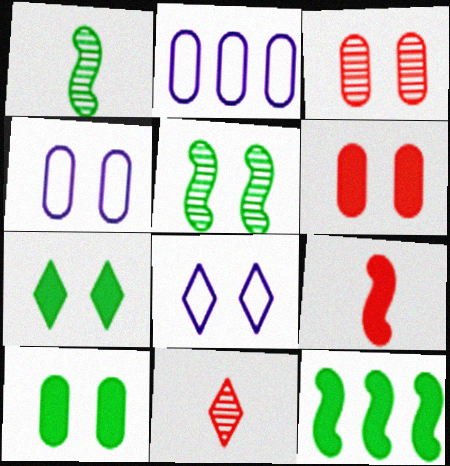[[3, 4, 10], 
[4, 11, 12], 
[5, 6, 8]]